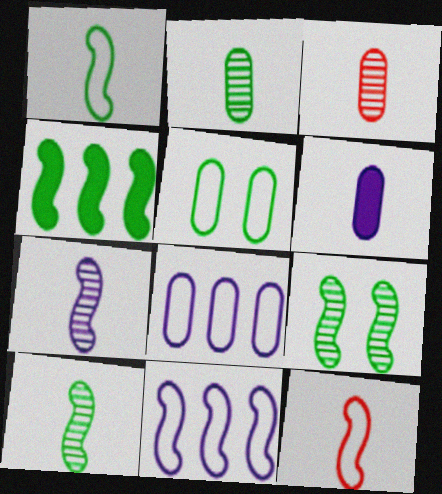[[1, 4, 9]]